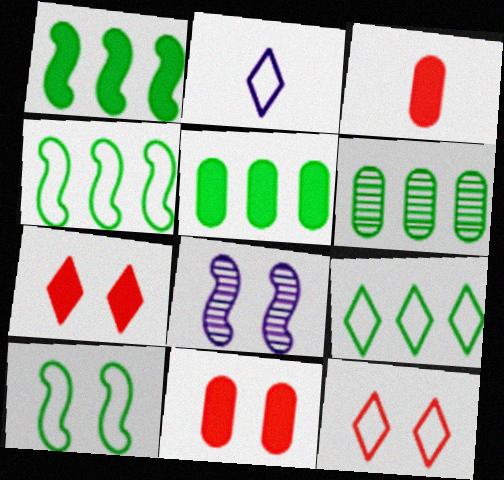[[1, 6, 9], 
[2, 9, 12], 
[3, 8, 9]]